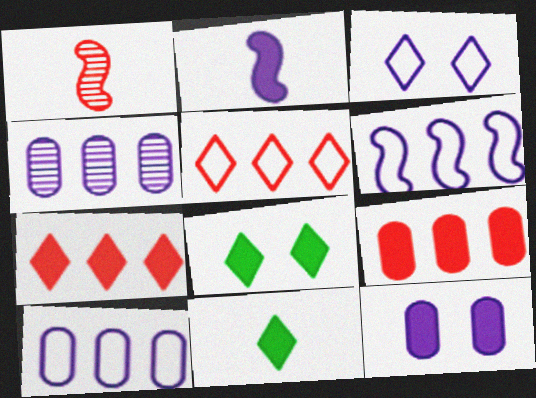[[1, 8, 10], 
[2, 3, 4], 
[2, 8, 9]]